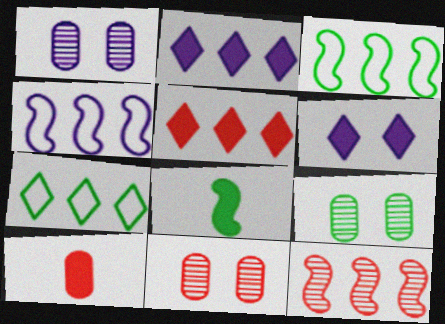[[1, 9, 11], 
[7, 8, 9]]